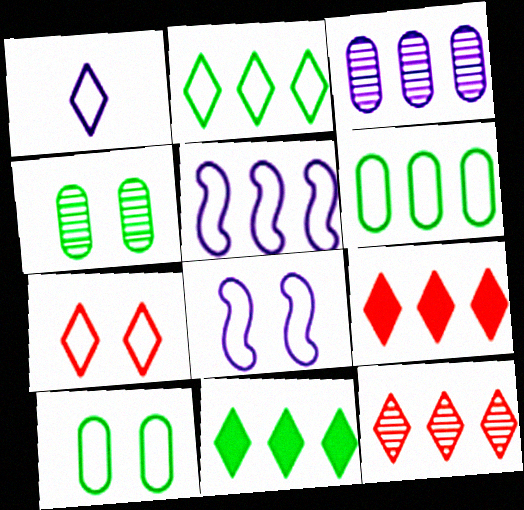[[1, 2, 7], 
[7, 8, 10]]